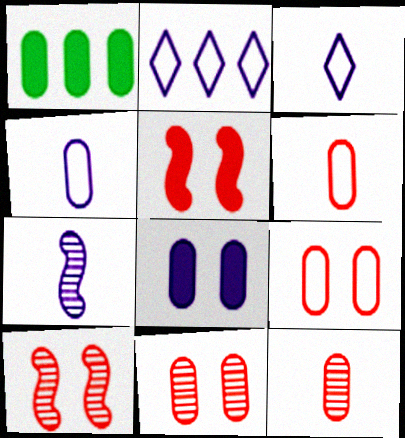[[1, 3, 10], 
[1, 4, 11], 
[2, 7, 8]]